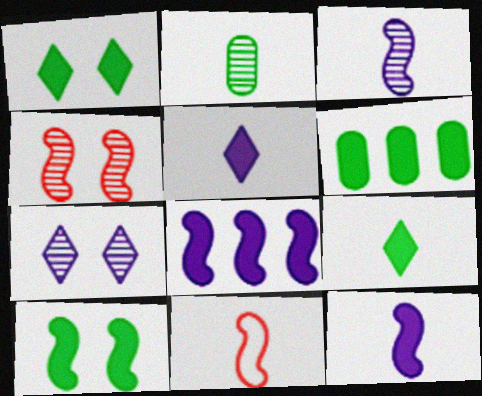[[2, 5, 11], 
[6, 7, 11], 
[6, 9, 10]]